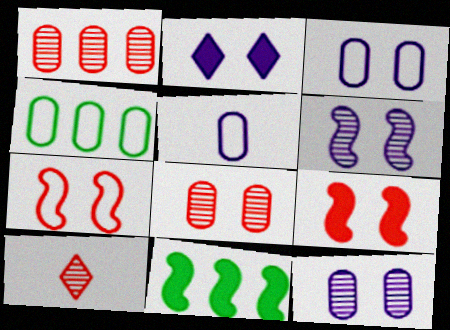[[2, 3, 6], 
[3, 10, 11]]